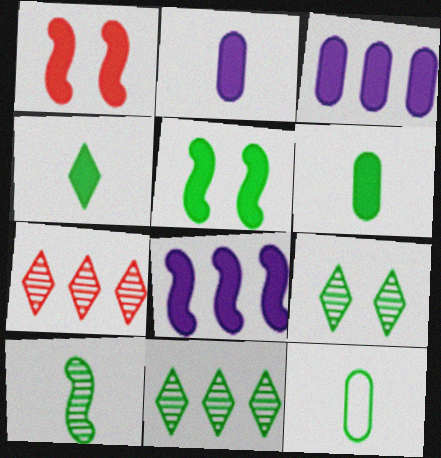[[1, 3, 4], 
[4, 10, 12], 
[5, 11, 12]]